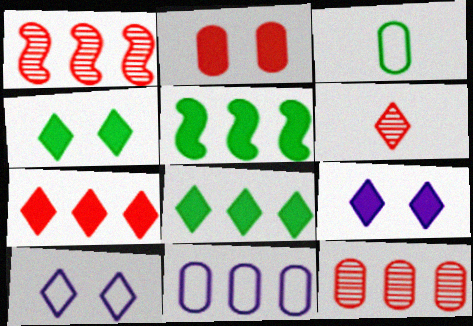[[1, 3, 9], 
[1, 8, 11], 
[6, 8, 10]]